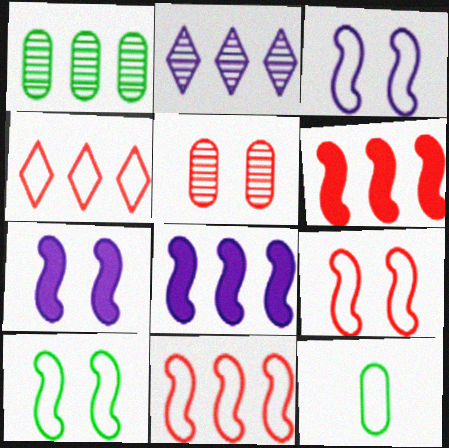[[1, 4, 8], 
[3, 4, 12], 
[3, 9, 10]]